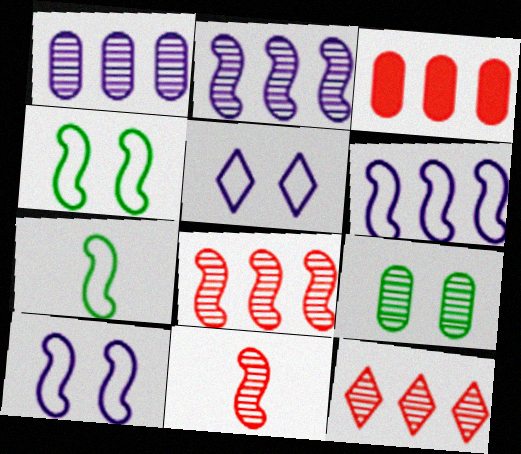[]